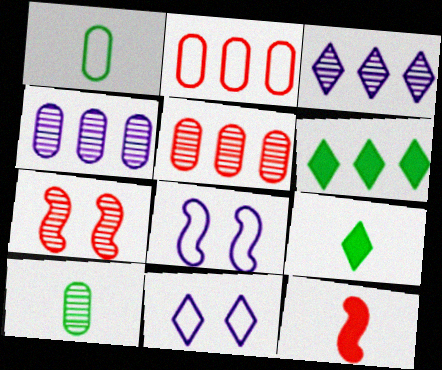[[3, 7, 10], 
[5, 8, 9]]